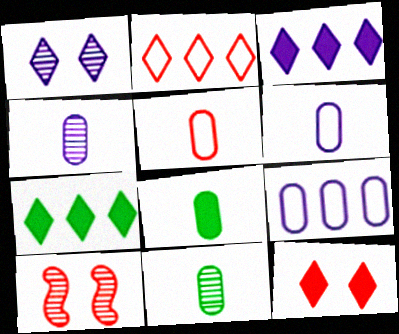[[4, 5, 8], 
[6, 7, 10]]